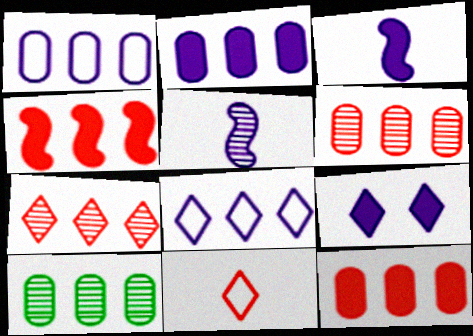[[1, 5, 9], 
[1, 10, 12], 
[2, 3, 9], 
[4, 8, 10]]